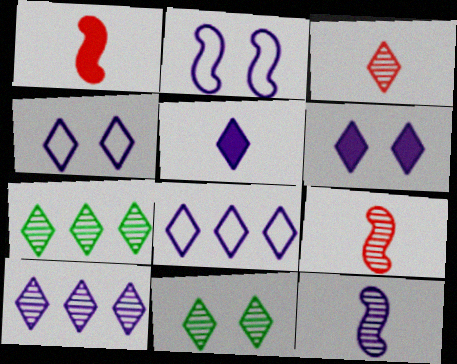[[3, 10, 11], 
[4, 5, 10]]